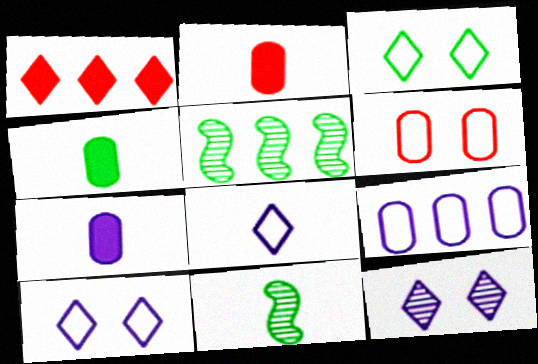[[1, 5, 9], 
[2, 4, 7], 
[2, 5, 10], 
[2, 8, 11], 
[3, 4, 5]]